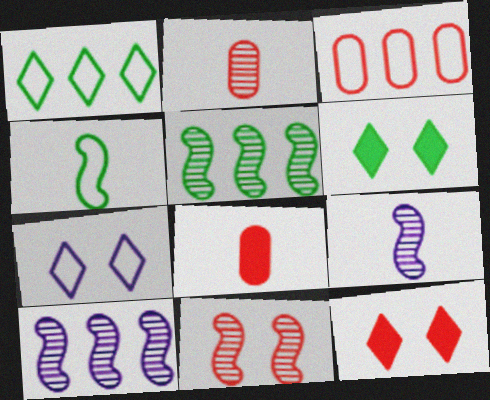[[3, 4, 7], 
[3, 6, 9], 
[5, 7, 8], 
[5, 9, 11]]